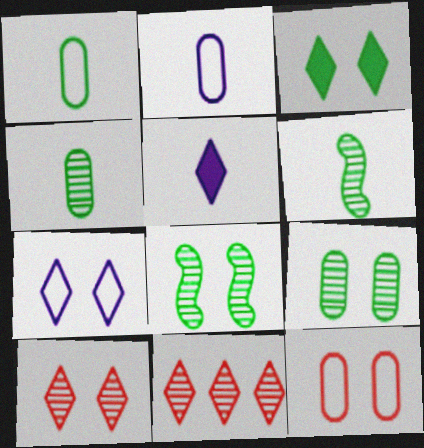[[3, 7, 10]]